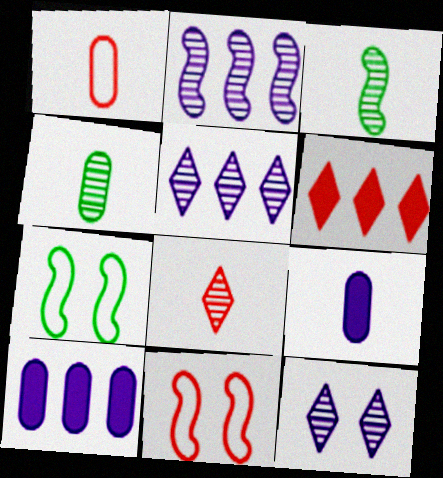[[1, 4, 9], 
[7, 8, 10]]